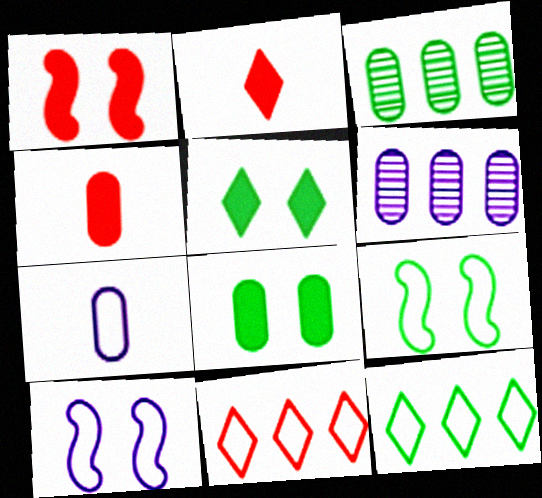[[2, 3, 10], 
[2, 6, 9], 
[7, 9, 11]]